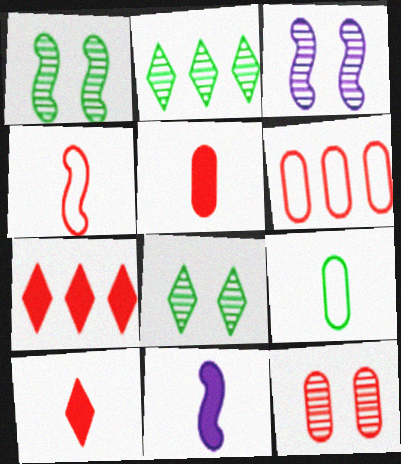[[3, 7, 9], 
[3, 8, 12], 
[4, 7, 12], 
[5, 6, 12], 
[6, 8, 11]]